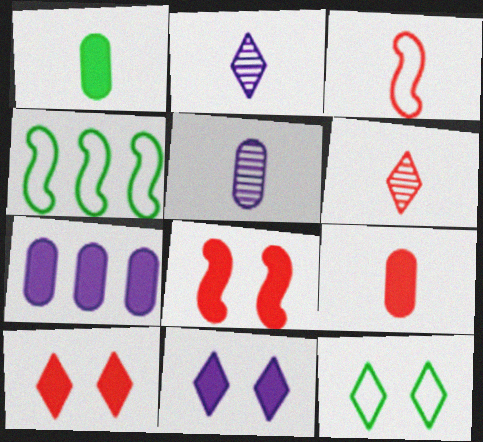[[1, 2, 3], 
[3, 6, 9], 
[4, 5, 10]]